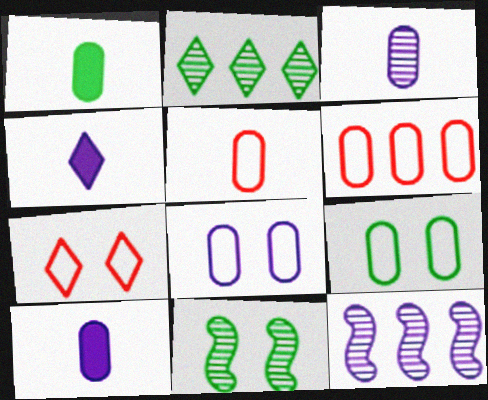[[1, 3, 5], 
[1, 7, 12], 
[2, 4, 7], 
[4, 6, 11], 
[4, 8, 12]]